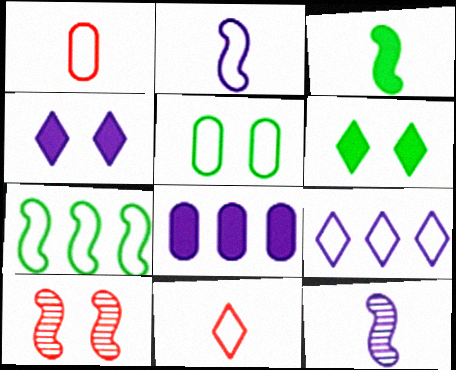[[4, 5, 10]]